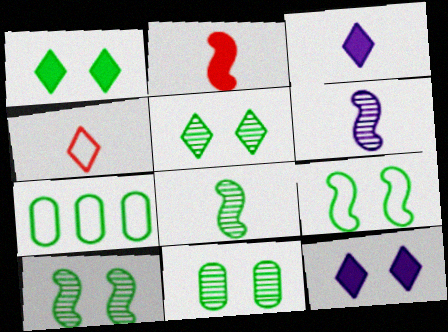[[1, 7, 8], 
[1, 9, 11], 
[5, 10, 11]]